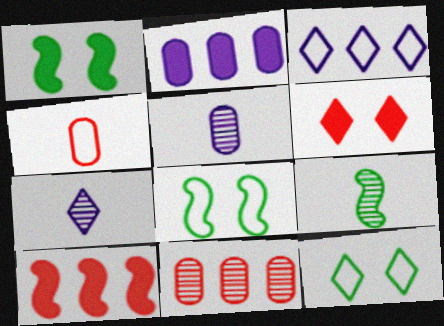[[3, 4, 8], 
[5, 10, 12]]